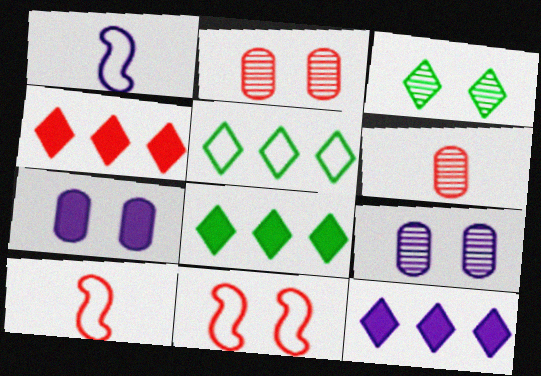[[1, 2, 8], 
[1, 9, 12], 
[2, 4, 10], 
[3, 7, 11], 
[4, 6, 11], 
[4, 8, 12], 
[8, 9, 10]]